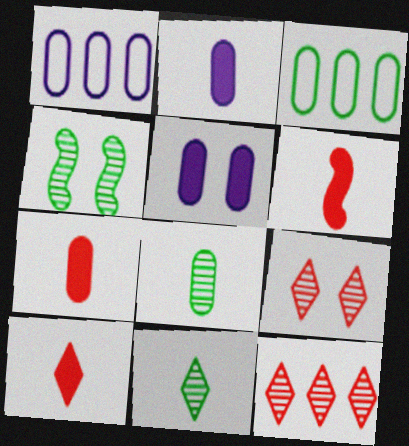[[1, 4, 10], 
[6, 7, 10]]